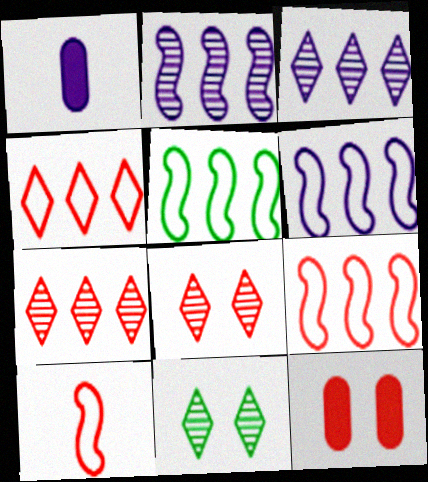[[1, 5, 8], 
[1, 9, 11], 
[5, 6, 9], 
[7, 10, 12]]